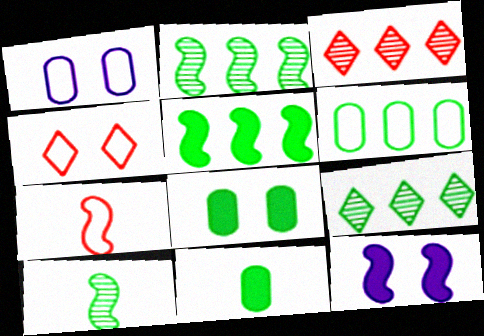[[2, 7, 12], 
[5, 6, 9]]